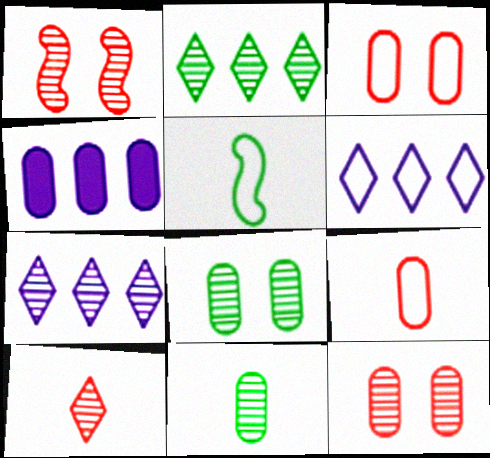[[1, 7, 11], 
[3, 4, 11], 
[3, 5, 6], 
[4, 8, 9]]